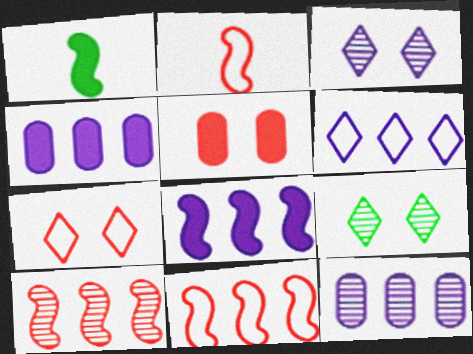[[1, 7, 12], 
[2, 4, 9], 
[6, 8, 12]]